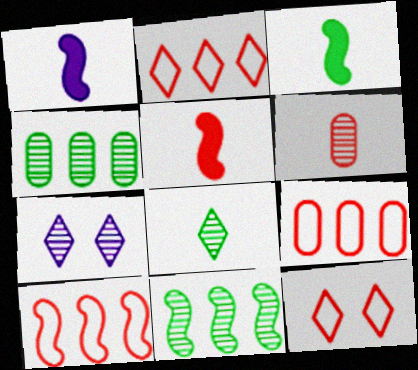[[1, 3, 5], 
[1, 4, 12], 
[2, 9, 10], 
[3, 7, 9], 
[6, 7, 11]]